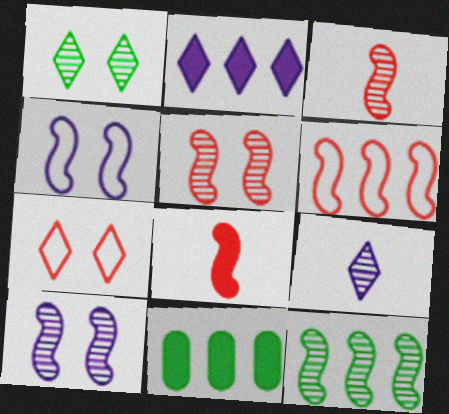[[3, 10, 12], 
[4, 8, 12], 
[5, 6, 8]]